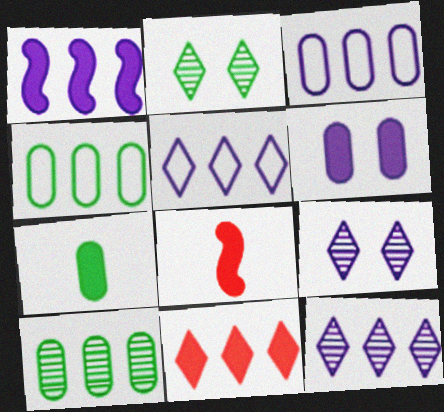[[1, 3, 12], 
[2, 3, 8], 
[4, 8, 9]]